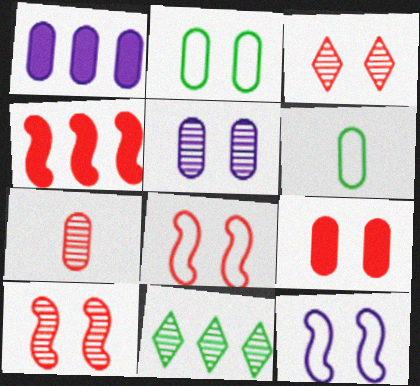[[1, 2, 7], 
[2, 5, 9], 
[3, 8, 9]]